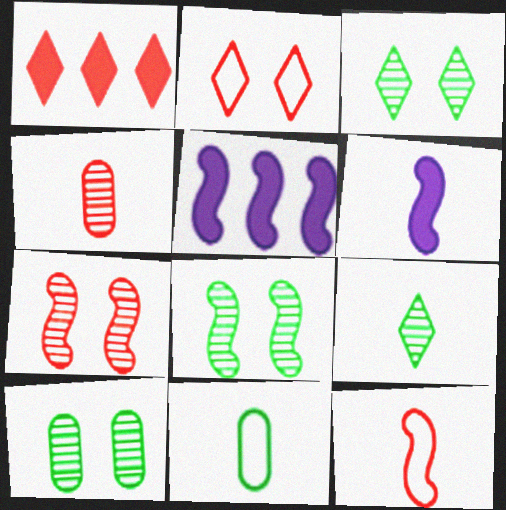[[3, 8, 10], 
[5, 8, 12]]